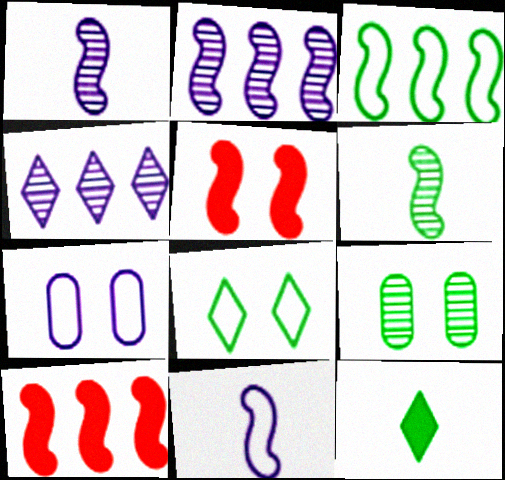[[1, 3, 5], 
[2, 3, 10], 
[3, 9, 12]]